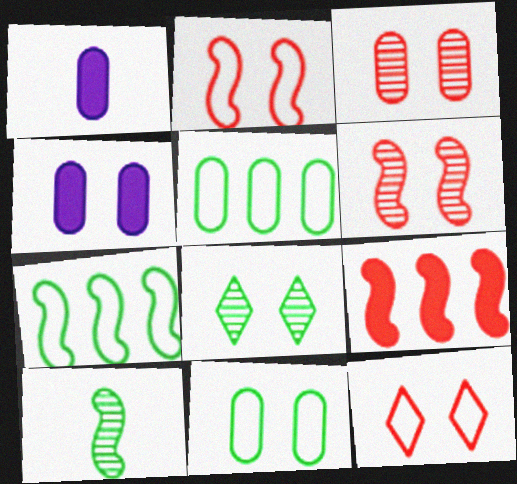[[1, 3, 5], 
[2, 4, 8], 
[3, 4, 11]]